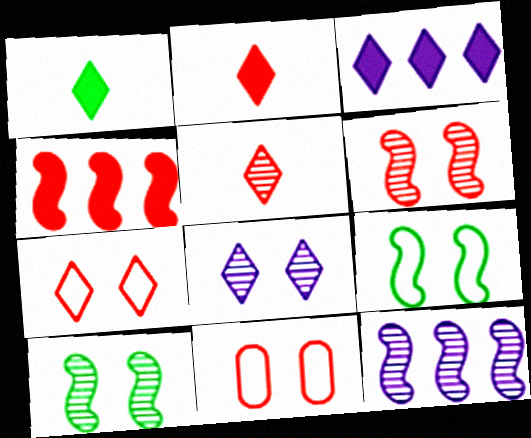[[1, 11, 12], 
[4, 5, 11]]